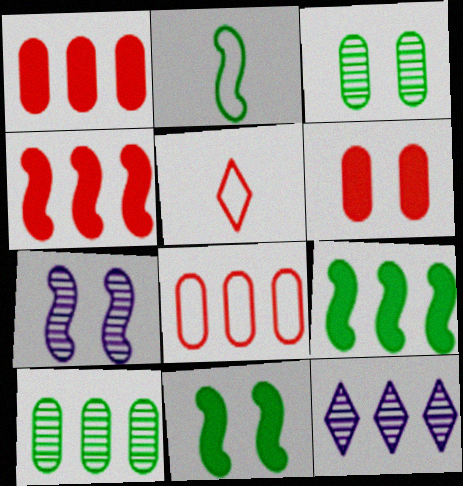[[2, 4, 7], 
[2, 6, 12], 
[8, 9, 12]]